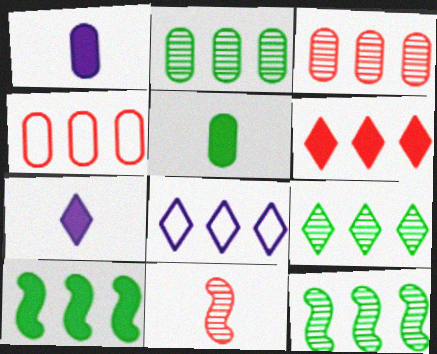[[2, 9, 12], 
[3, 8, 10], 
[6, 8, 9]]